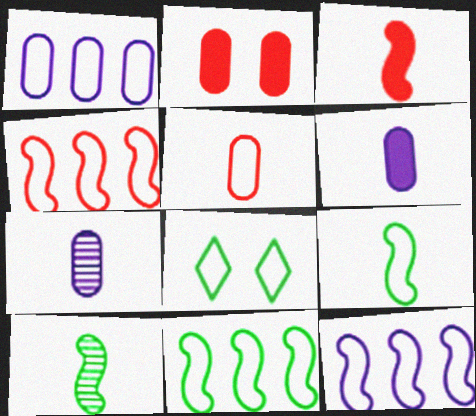[[4, 11, 12], 
[5, 8, 12]]